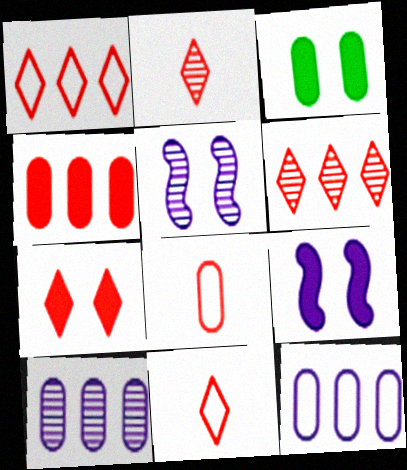[[1, 2, 7], 
[3, 7, 9], 
[3, 8, 10], 
[6, 7, 11]]